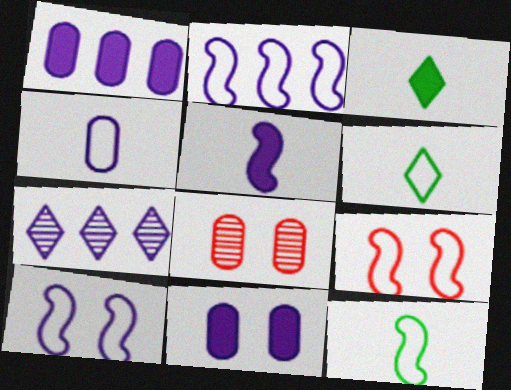[[1, 2, 7], 
[2, 3, 8], 
[2, 9, 12]]